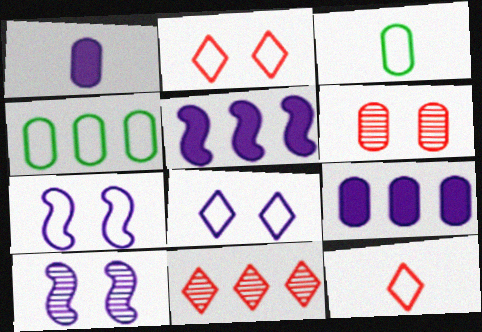[[1, 4, 6], 
[3, 6, 9], 
[4, 5, 11], 
[4, 7, 12]]